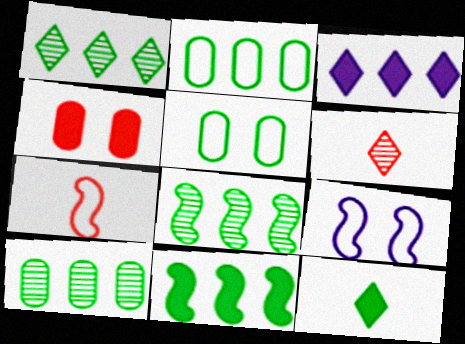[[1, 2, 11], 
[1, 8, 10], 
[5, 8, 12]]